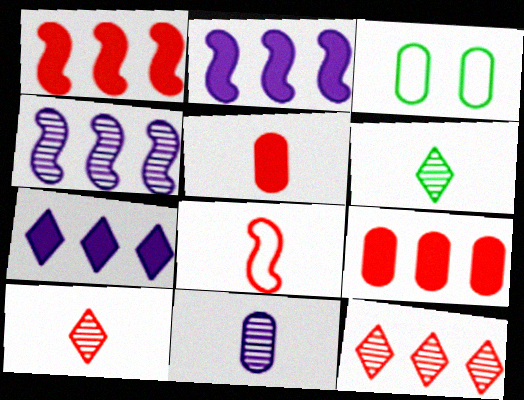[[2, 3, 10], 
[3, 9, 11], 
[5, 8, 10]]